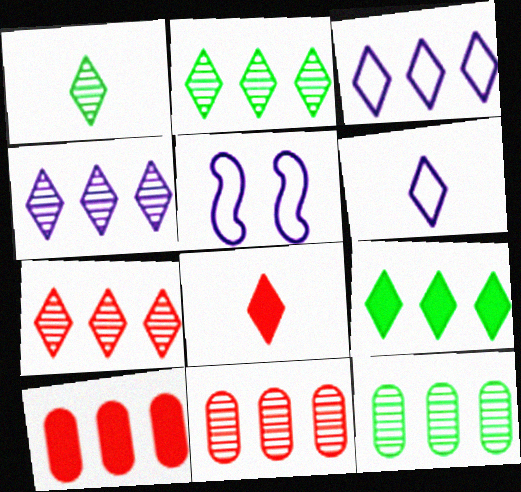[[1, 5, 10], 
[1, 6, 8], 
[2, 4, 7], 
[3, 7, 9], 
[5, 8, 12]]